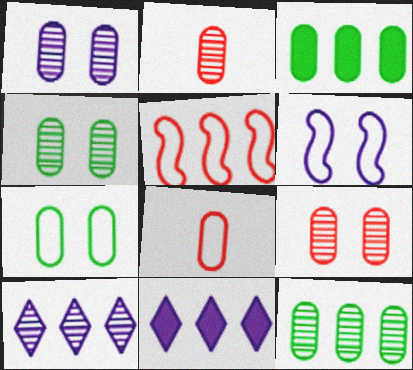[[1, 2, 12], 
[1, 3, 8], 
[1, 4, 9], 
[3, 5, 10], 
[5, 11, 12]]